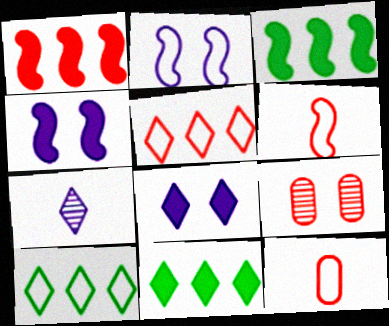[[2, 10, 12]]